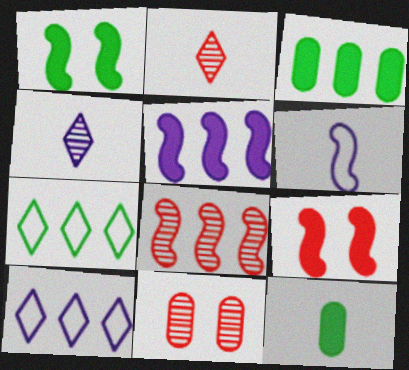[[1, 6, 8], 
[2, 6, 12], 
[2, 8, 11], 
[3, 8, 10]]